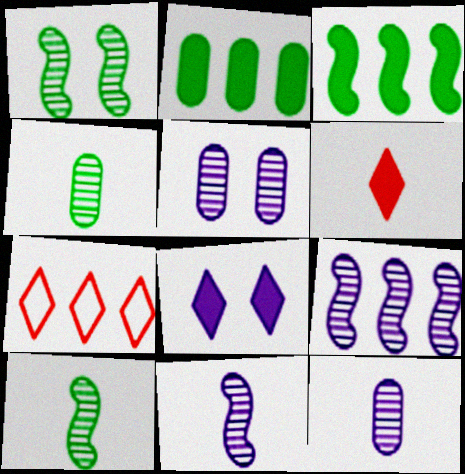[[2, 7, 9]]